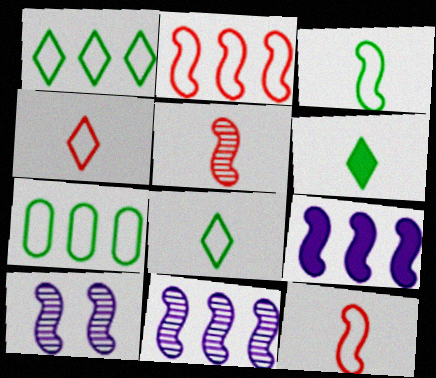[]